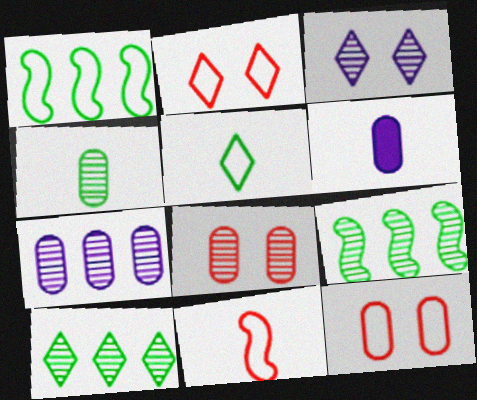[[2, 6, 9], 
[4, 7, 8]]